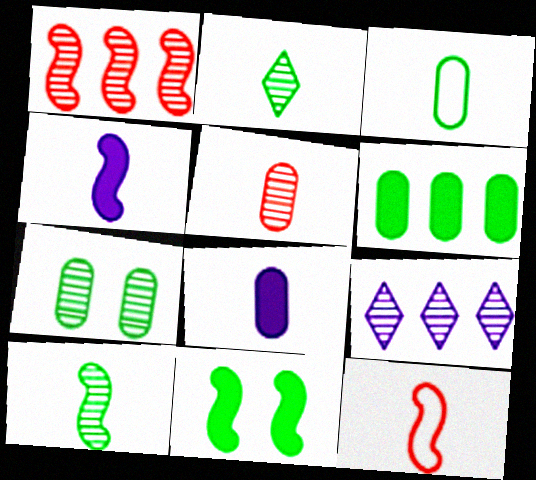[[2, 8, 12], 
[3, 5, 8], 
[3, 6, 7], 
[4, 10, 12]]